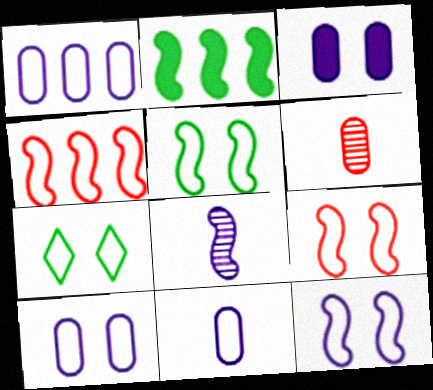[[1, 10, 11], 
[2, 8, 9], 
[4, 7, 11], 
[5, 9, 12], 
[7, 9, 10]]